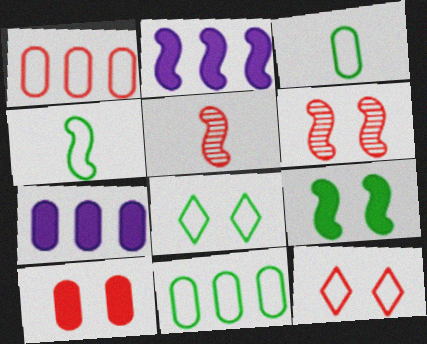[[2, 4, 6], 
[4, 8, 11], 
[5, 7, 8], 
[6, 10, 12]]